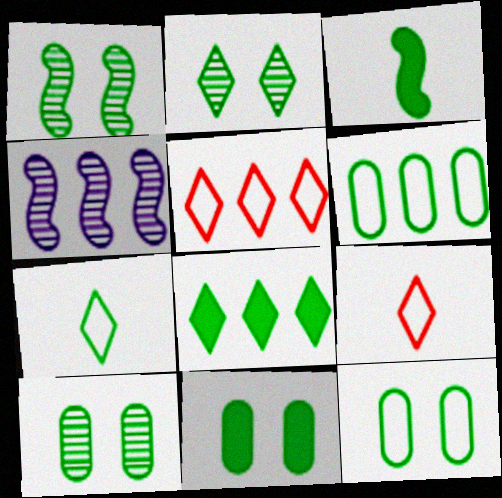[[1, 2, 10], 
[2, 3, 6], 
[2, 7, 8], 
[3, 8, 11], 
[4, 9, 11], 
[10, 11, 12]]